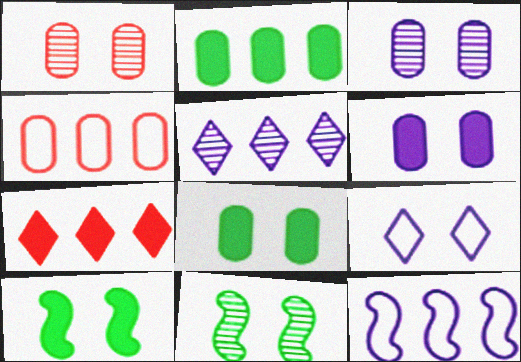[[1, 9, 10]]